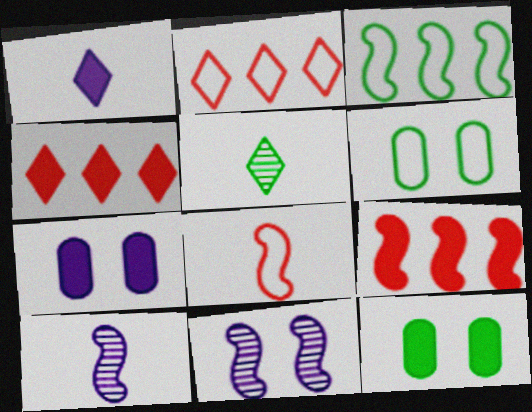[[1, 9, 12], 
[2, 10, 12], 
[3, 5, 12], 
[4, 6, 10]]